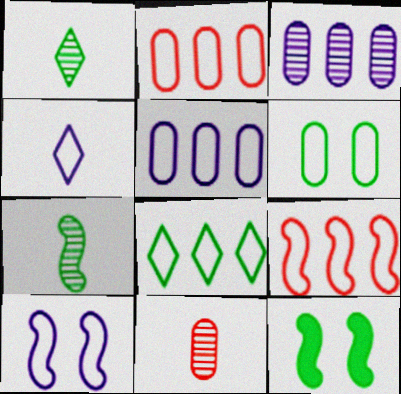[[4, 5, 10], 
[4, 6, 9], 
[5, 8, 9]]